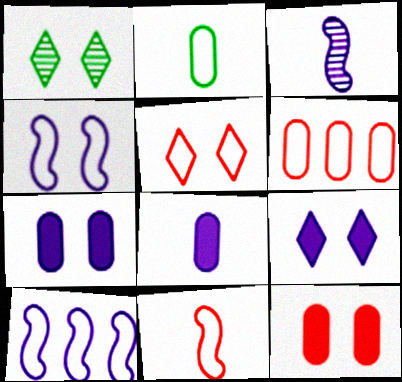[[1, 4, 12], 
[1, 5, 9], 
[2, 5, 10], 
[5, 6, 11]]